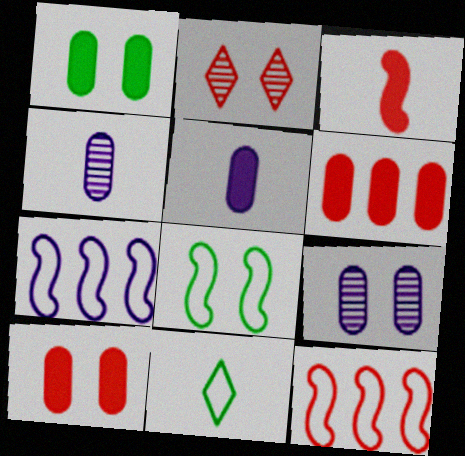[[1, 5, 6], 
[3, 4, 11]]